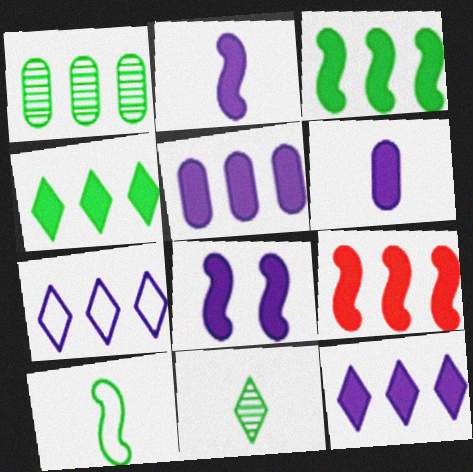[[1, 7, 9], 
[4, 5, 9], 
[6, 8, 12]]